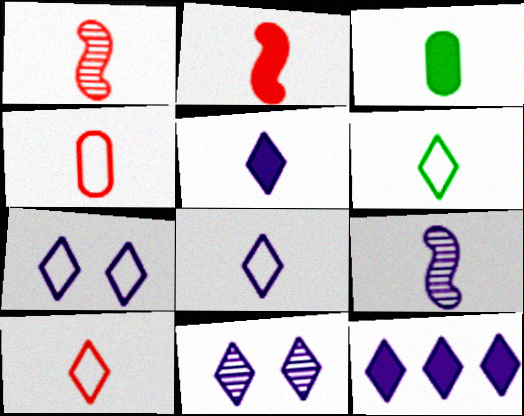[[1, 3, 8], 
[2, 3, 5], 
[3, 9, 10], 
[6, 8, 10], 
[8, 11, 12]]